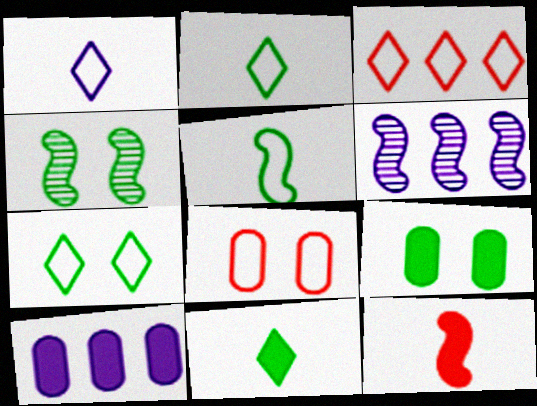[[1, 3, 7], 
[4, 7, 9], 
[6, 8, 11]]